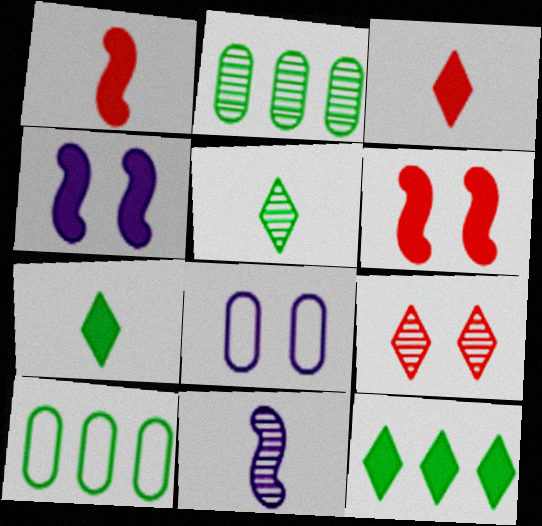[[2, 9, 11]]